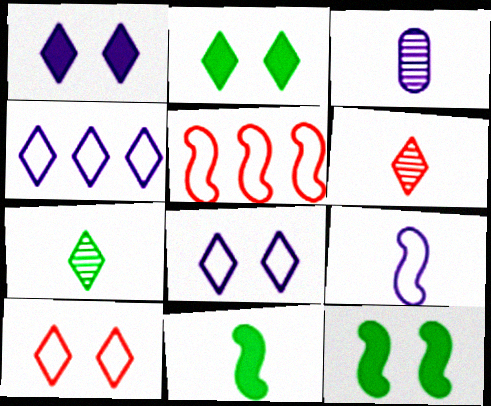[[2, 3, 5], 
[2, 4, 6]]